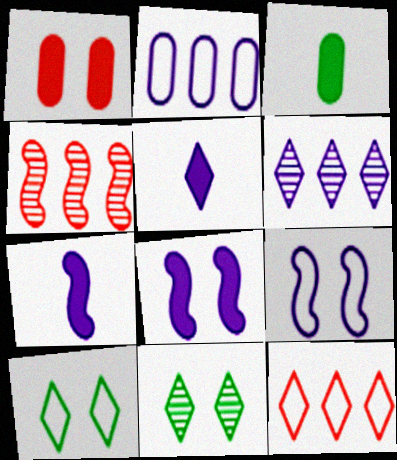[[1, 9, 11], 
[5, 11, 12]]